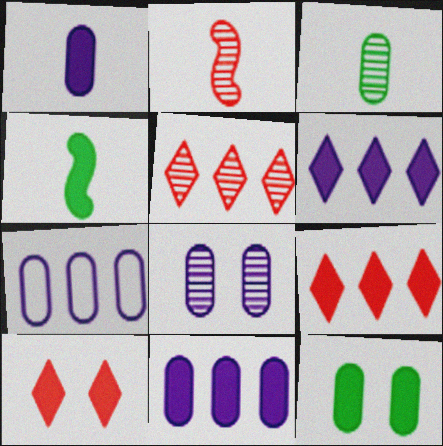[[1, 7, 8], 
[4, 10, 11]]